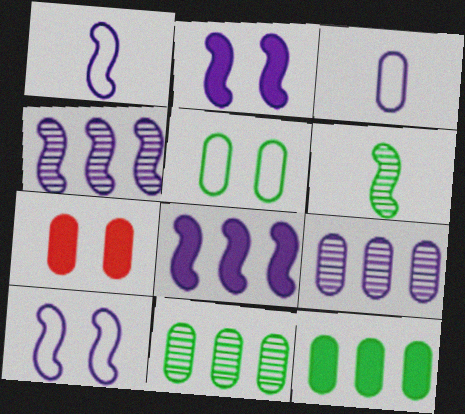[[1, 2, 4], 
[3, 7, 11]]